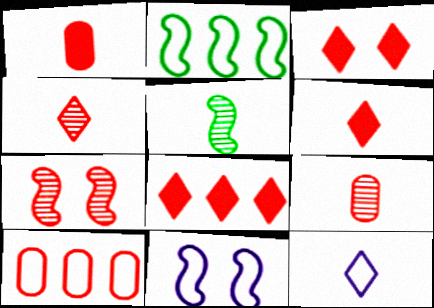[[1, 5, 12], 
[3, 6, 8], 
[6, 7, 10]]